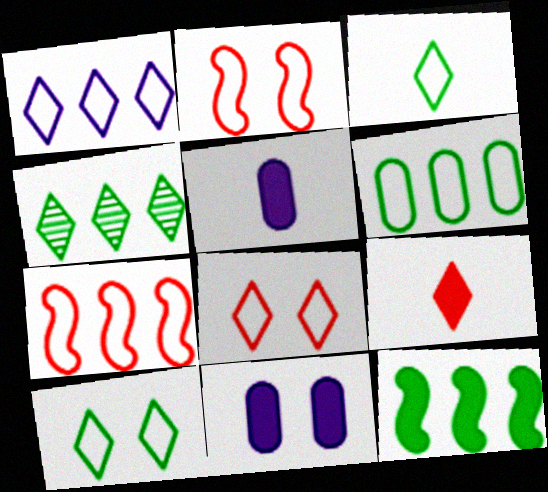[[1, 3, 8], 
[1, 6, 7], 
[2, 4, 5], 
[4, 6, 12], 
[9, 11, 12]]